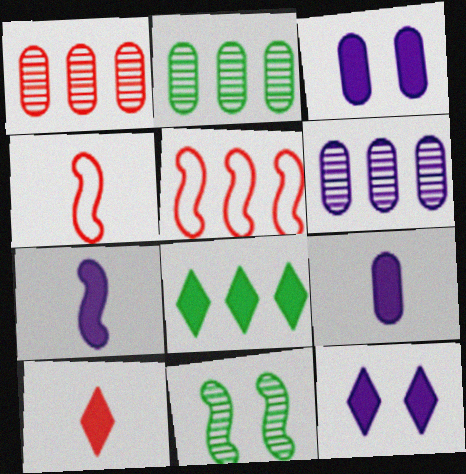[[1, 2, 6], 
[2, 4, 12], 
[5, 6, 8], 
[5, 7, 11], 
[8, 10, 12]]